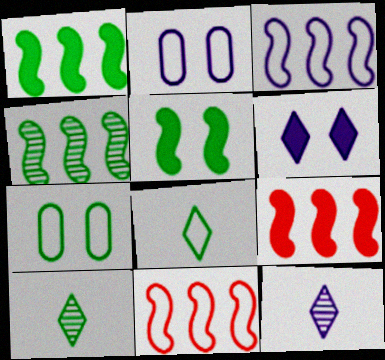[[1, 7, 10], 
[2, 8, 11], 
[2, 9, 10], 
[3, 4, 9], 
[7, 9, 12]]